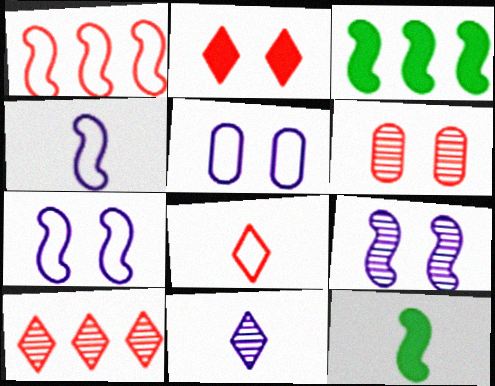[[1, 9, 12], 
[2, 8, 10], 
[5, 10, 12]]